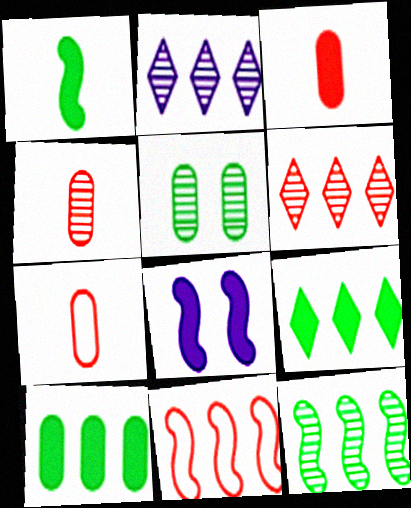[[2, 10, 11], 
[3, 4, 7], 
[3, 8, 9]]